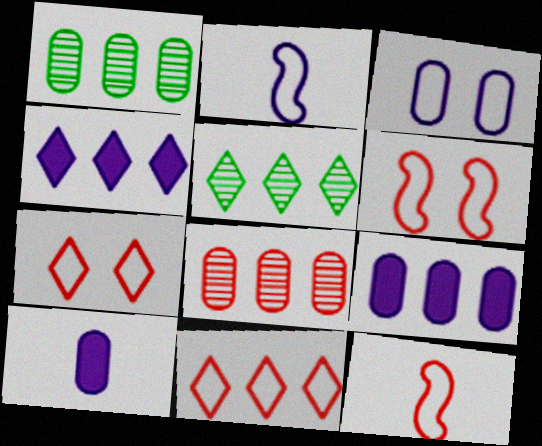[[4, 5, 11], 
[5, 6, 10]]